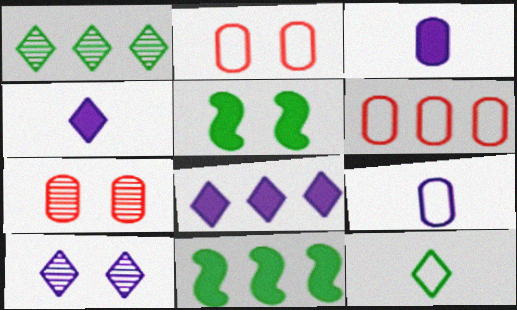[[2, 5, 10]]